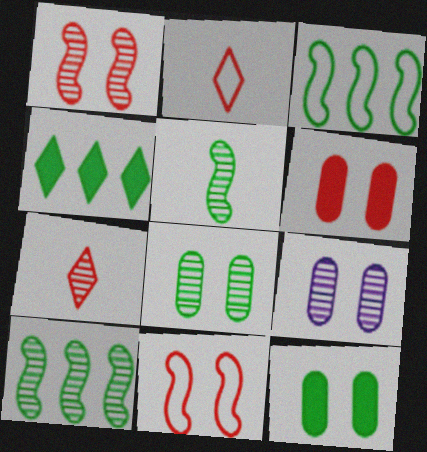[[7, 9, 10]]